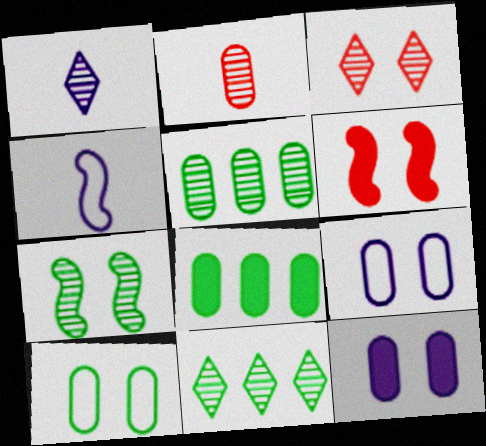[[1, 3, 11], 
[2, 8, 9], 
[3, 4, 8]]